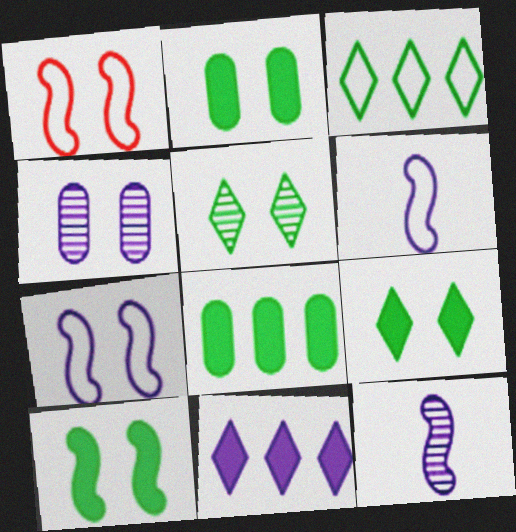[[1, 4, 9], 
[2, 9, 10], 
[4, 6, 11]]